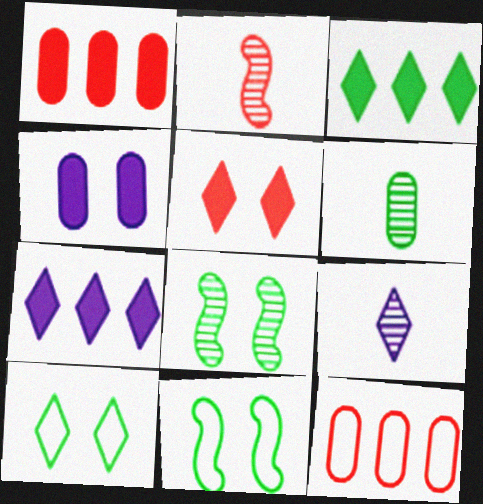[[1, 9, 11], 
[2, 5, 12], 
[2, 6, 9], 
[3, 6, 11], 
[4, 6, 12]]